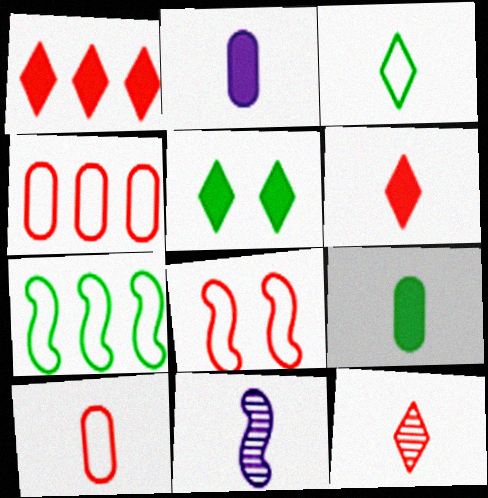[[4, 5, 11]]